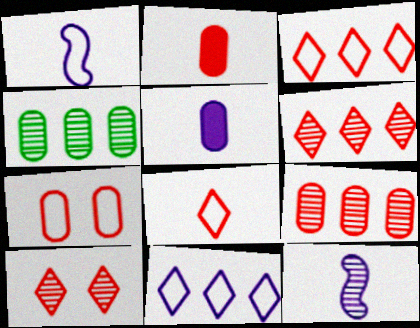[[2, 7, 9], 
[4, 5, 7], 
[4, 10, 12]]